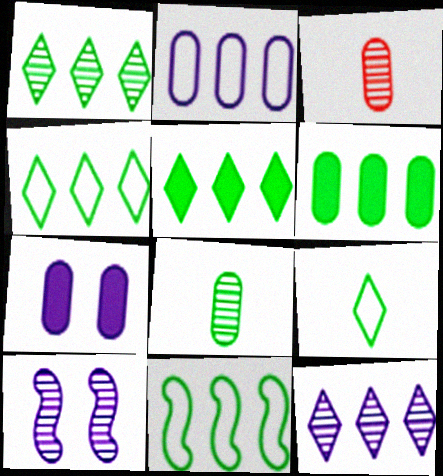[[1, 3, 10], 
[1, 4, 5], 
[1, 6, 11]]